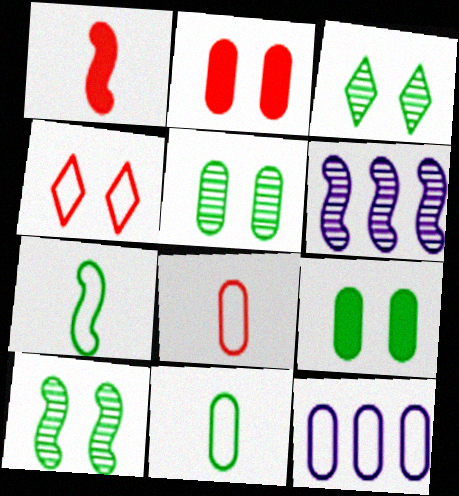[[1, 3, 12], 
[3, 5, 10], 
[4, 7, 12]]